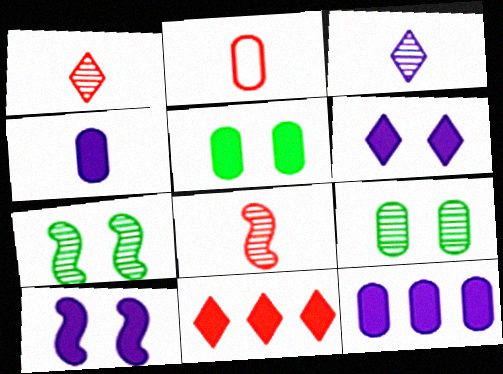[[2, 9, 12]]